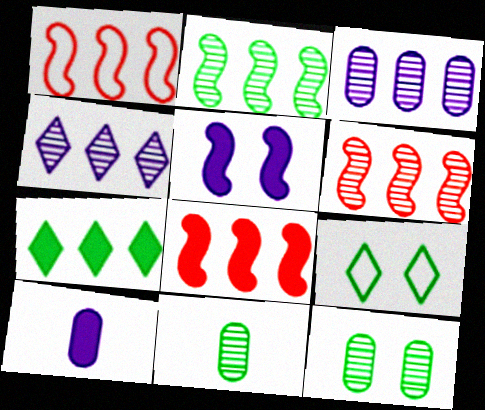[[1, 3, 7], 
[1, 6, 8], 
[6, 9, 10]]